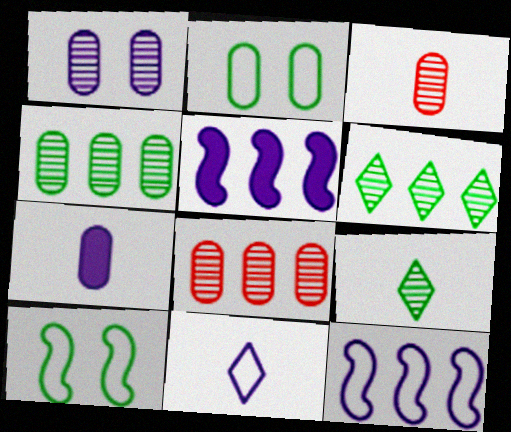[[1, 3, 4], 
[1, 5, 11], 
[2, 7, 8]]